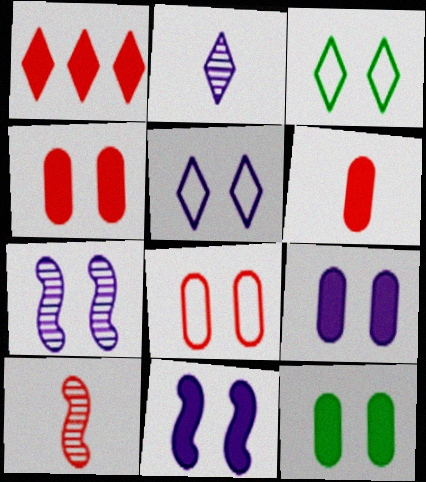[[1, 2, 3], 
[1, 8, 10], 
[3, 4, 7], 
[4, 9, 12], 
[5, 7, 9]]